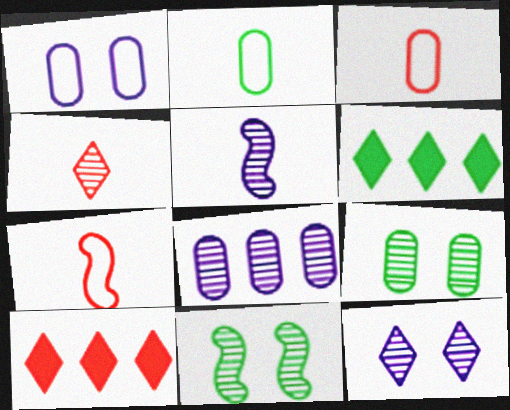[[2, 6, 11], 
[4, 8, 11], 
[5, 8, 12]]